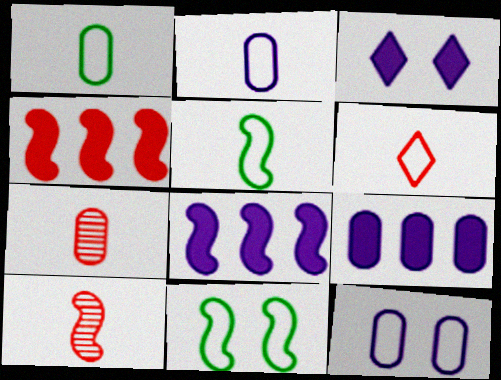[[2, 5, 6], 
[8, 10, 11]]